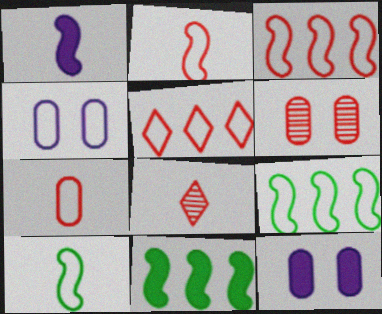[[4, 5, 10], 
[4, 8, 11], 
[8, 9, 12]]